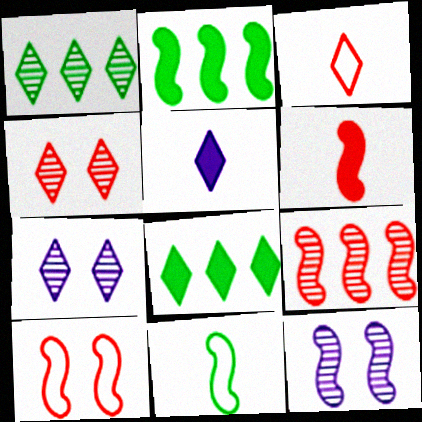[[3, 7, 8], 
[6, 9, 10]]